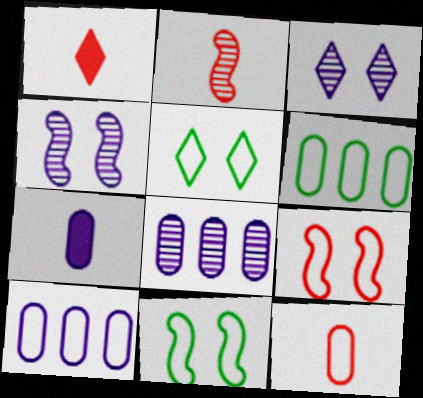[[1, 2, 12], 
[1, 4, 6], 
[1, 8, 11]]